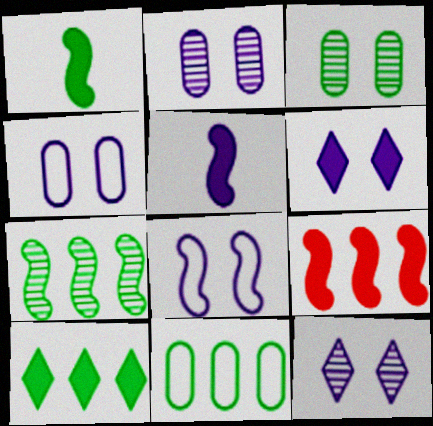[[2, 6, 8], 
[7, 10, 11]]